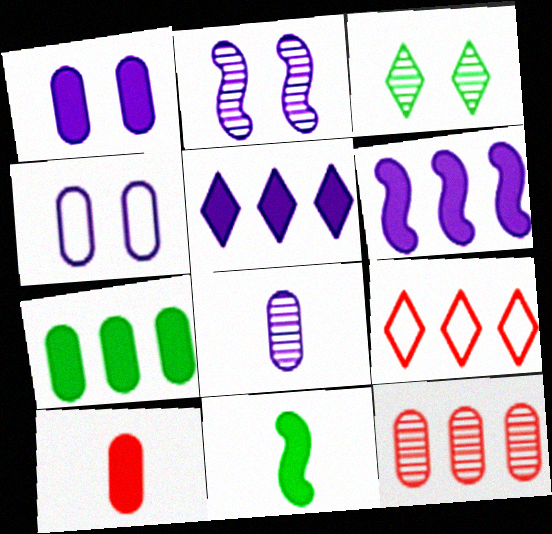[[1, 7, 10]]